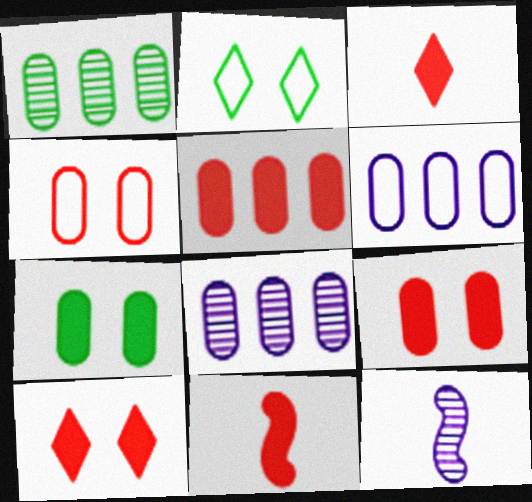[[1, 5, 6], 
[2, 5, 12], 
[2, 8, 11], 
[5, 10, 11]]